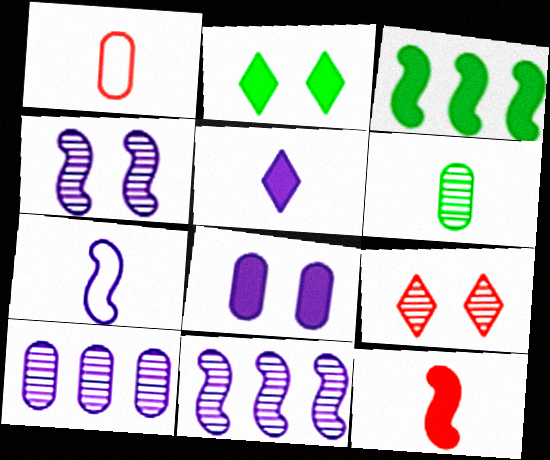[[1, 2, 11], 
[6, 9, 11]]